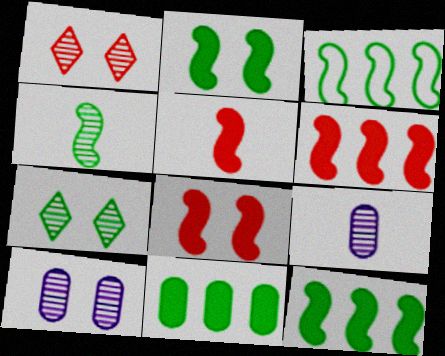[[2, 3, 4], 
[5, 6, 8]]